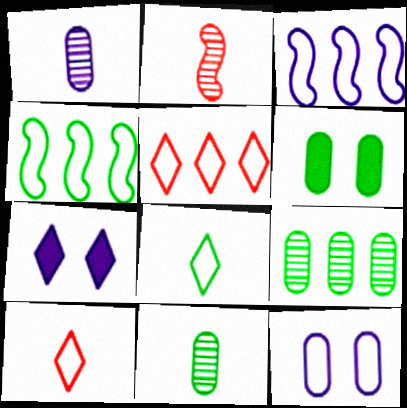[[1, 3, 7], 
[4, 10, 12]]